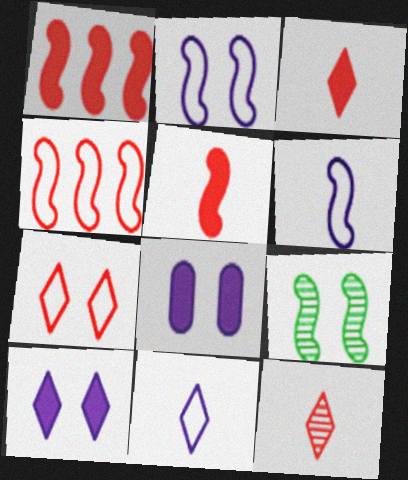[[1, 6, 9], 
[7, 8, 9]]